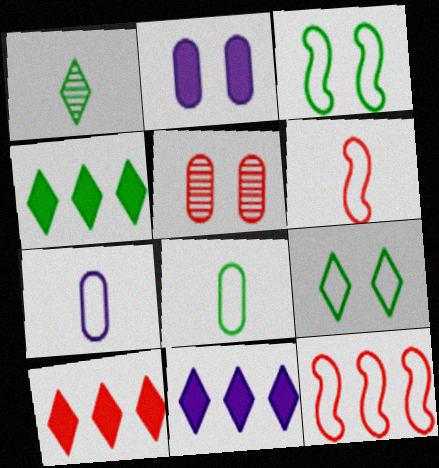[[1, 2, 12], 
[1, 4, 9], 
[4, 10, 11], 
[5, 6, 10], 
[7, 9, 12]]